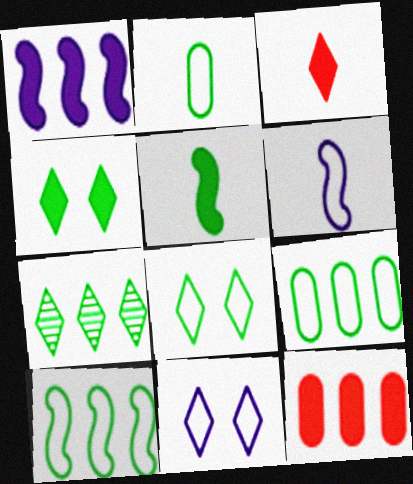[[2, 8, 10], 
[3, 7, 11]]